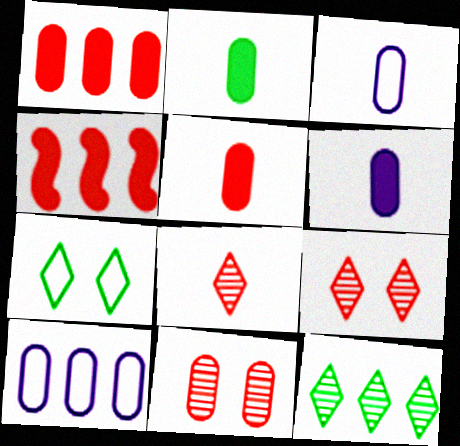[[2, 5, 6], 
[2, 10, 11], 
[4, 10, 12]]